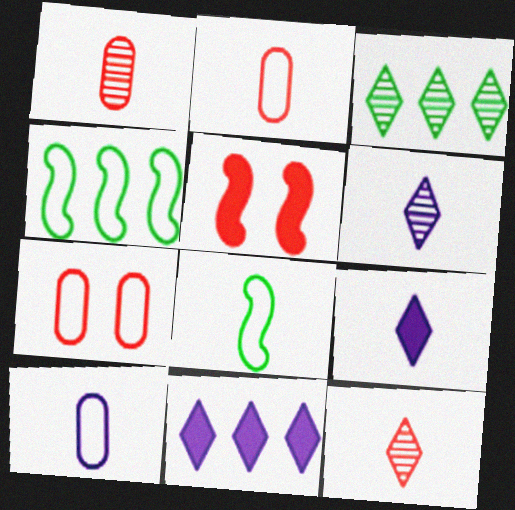[[1, 8, 9], 
[3, 5, 10]]